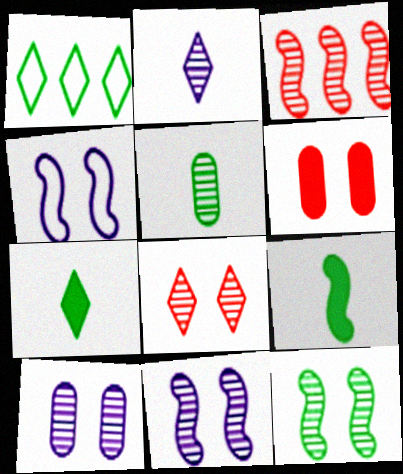[[3, 4, 9], 
[8, 10, 12]]